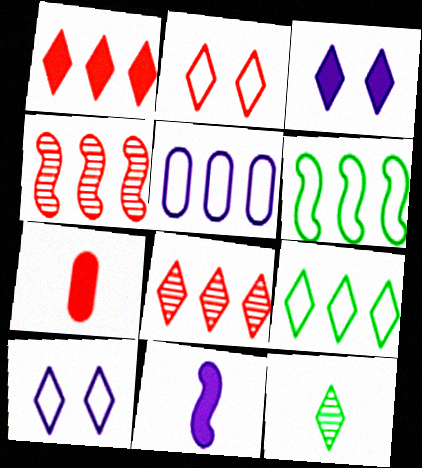[[1, 10, 12], 
[2, 4, 7]]